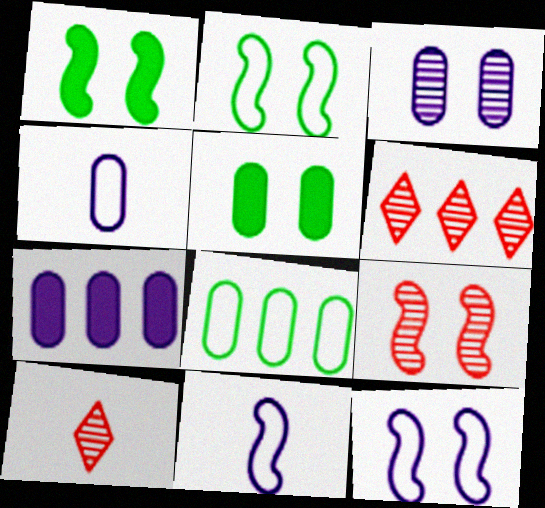[[1, 4, 6], 
[1, 9, 12], 
[2, 7, 10], 
[3, 4, 7], 
[5, 6, 11]]